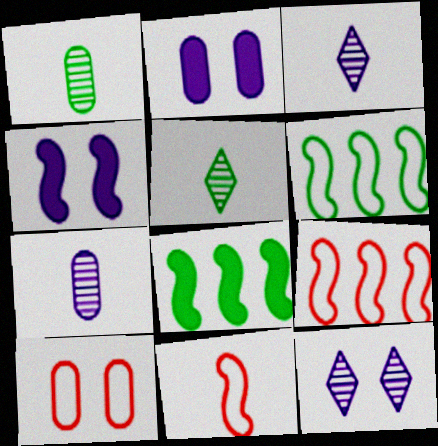[[2, 5, 9], 
[3, 8, 10]]